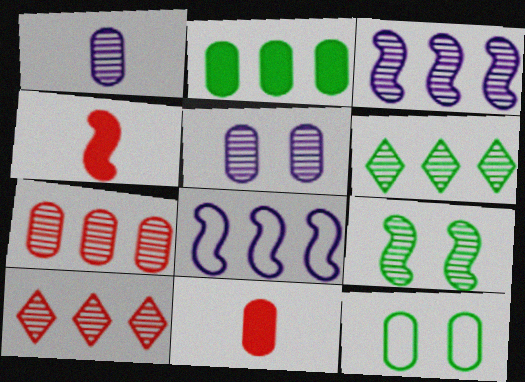[[1, 9, 10], 
[2, 8, 10], 
[3, 6, 7], 
[4, 8, 9]]